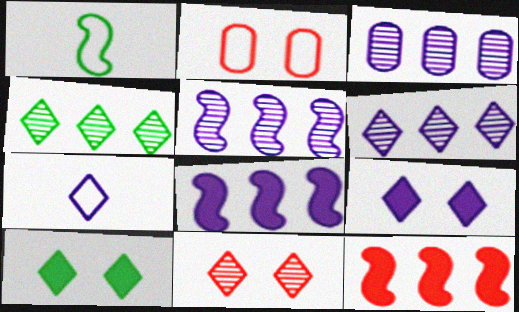[[3, 5, 6], 
[6, 7, 9]]